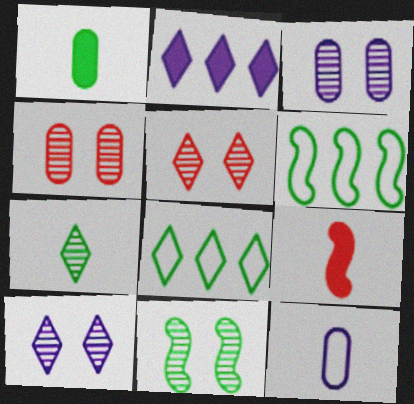[[1, 8, 11], 
[3, 5, 11], 
[3, 8, 9], 
[4, 10, 11], 
[7, 9, 12]]